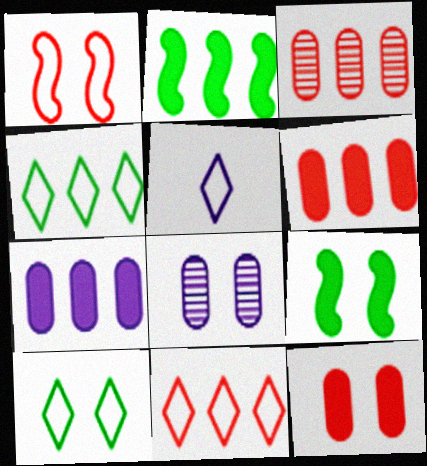[[3, 5, 9], 
[5, 10, 11]]